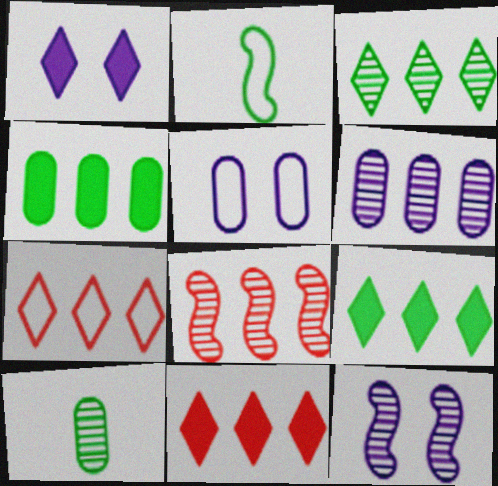[[1, 5, 12], 
[2, 5, 7], 
[3, 6, 8]]